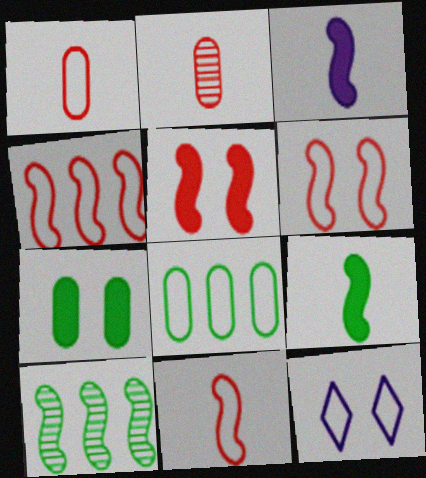[[3, 6, 10], 
[4, 6, 11], 
[8, 11, 12]]